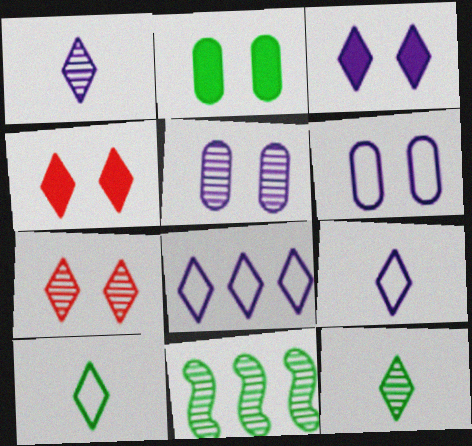[[1, 3, 8], 
[2, 10, 11], 
[4, 8, 12]]